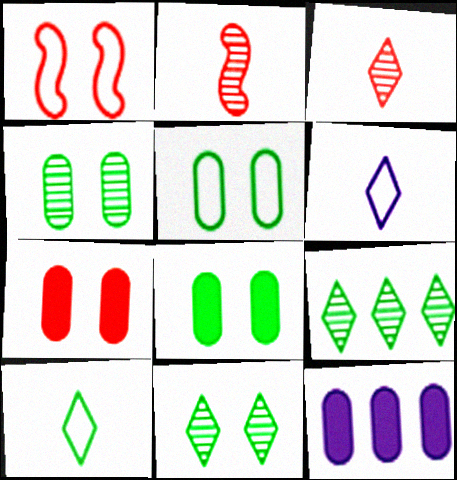[[4, 5, 8]]